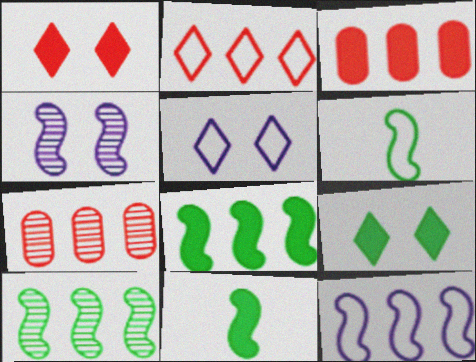[[5, 7, 11]]